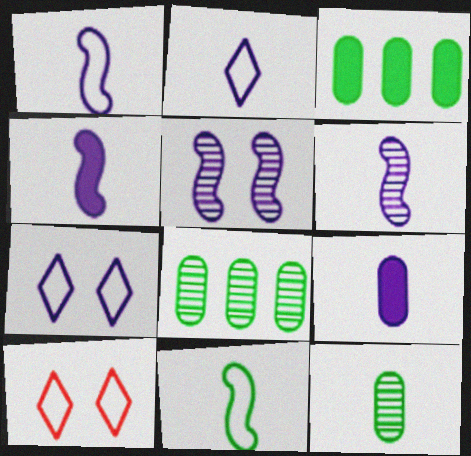[[1, 4, 6], 
[2, 6, 9], 
[3, 6, 10], 
[4, 8, 10]]